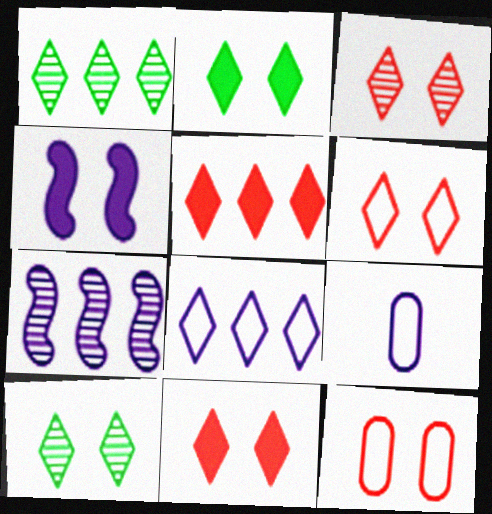[[1, 5, 8], 
[3, 6, 11], 
[4, 10, 12]]